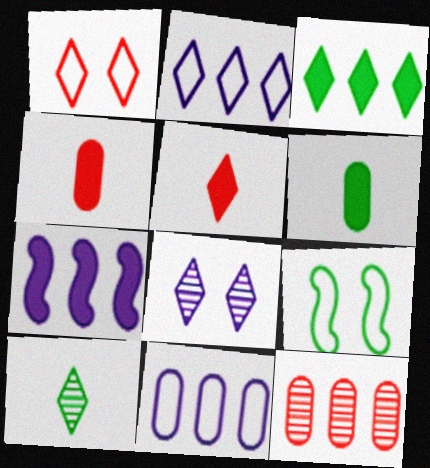[]